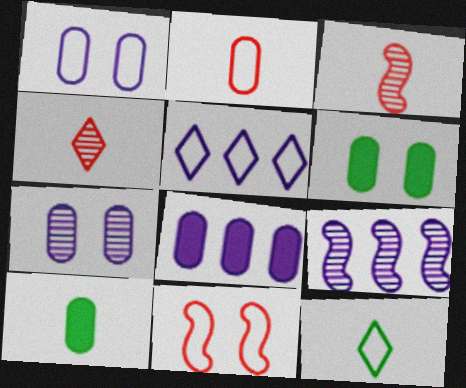[[3, 5, 6], 
[5, 8, 9]]